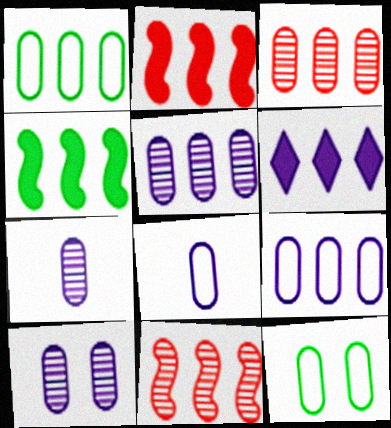[[1, 6, 11], 
[5, 7, 10]]